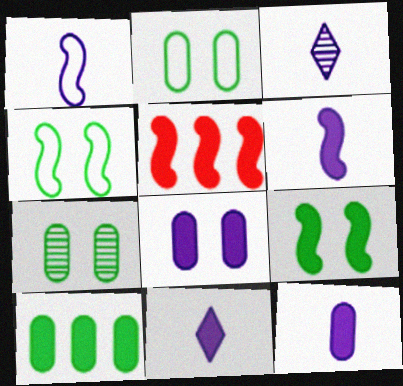[[1, 3, 12], 
[2, 3, 5], 
[5, 6, 9], 
[6, 11, 12]]